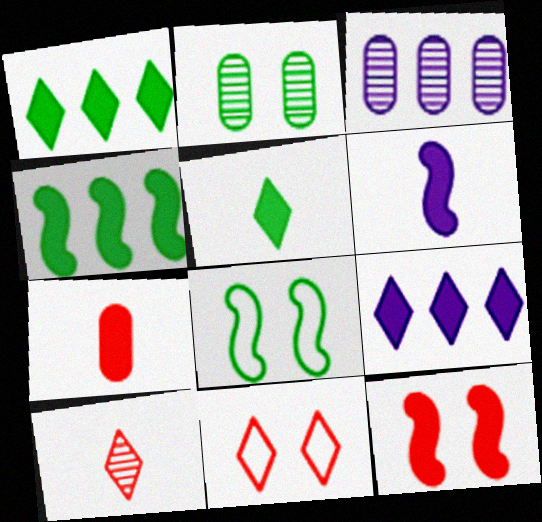[[4, 6, 12], 
[5, 6, 7]]